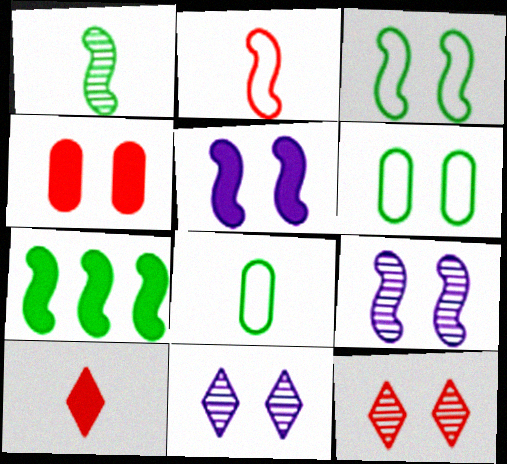[[1, 3, 7], 
[2, 7, 9], 
[3, 4, 11], 
[5, 6, 12]]